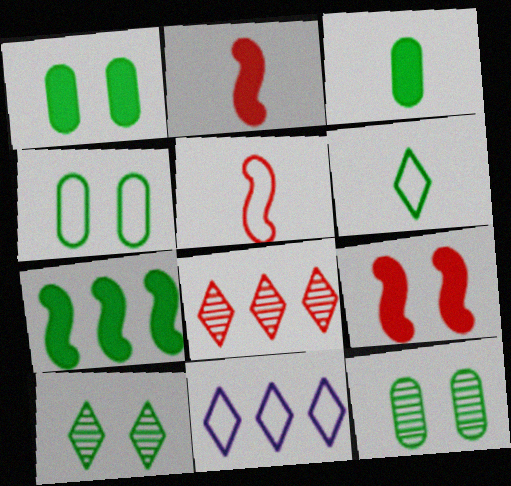[[1, 4, 12], 
[2, 11, 12], 
[4, 5, 11], 
[6, 7, 12]]